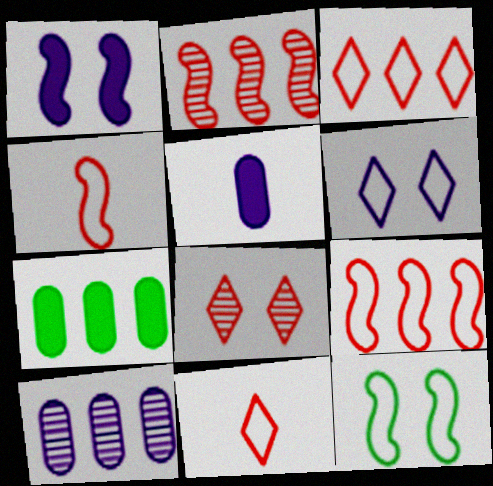[]